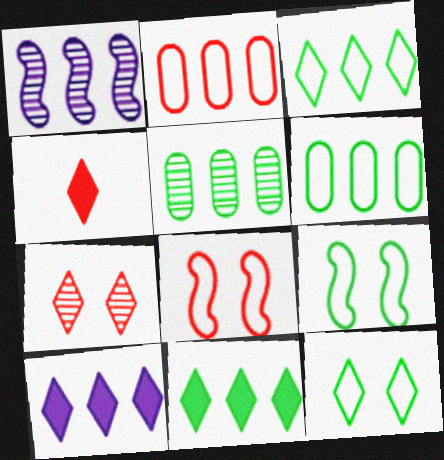[[1, 2, 11]]